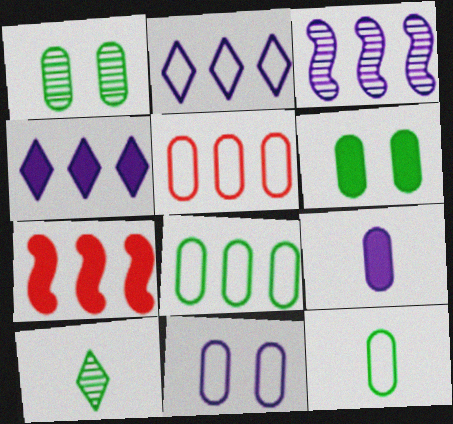[[1, 5, 9], 
[5, 11, 12], 
[7, 10, 11]]